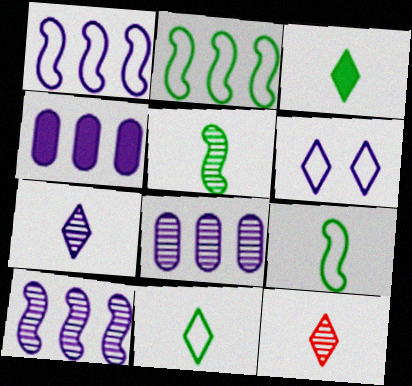[]